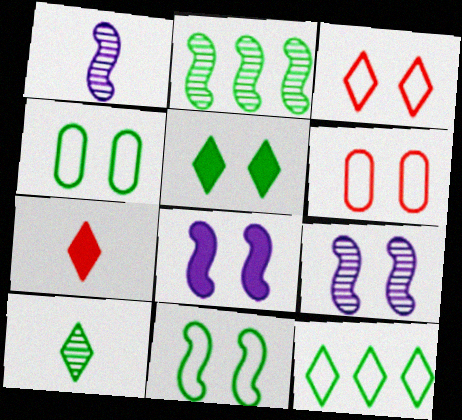[[5, 6, 9], 
[5, 10, 12]]